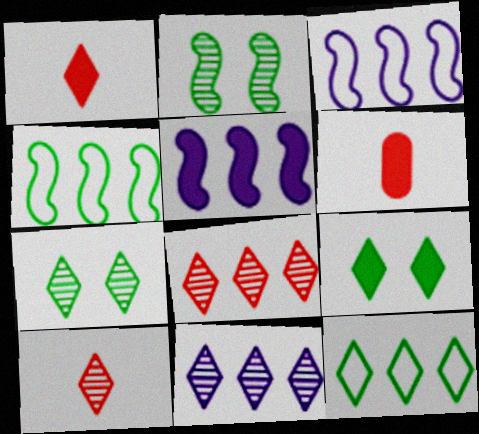[[3, 6, 7], 
[5, 6, 9], 
[7, 10, 11]]